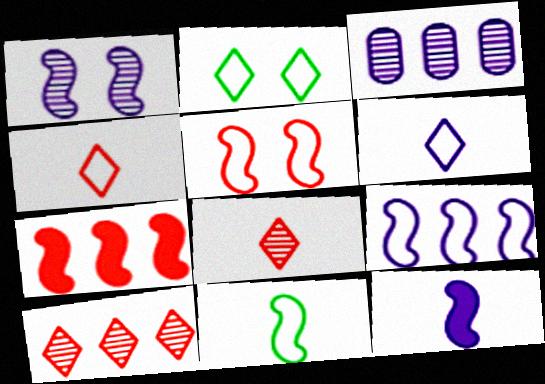[[1, 7, 11], 
[1, 9, 12], 
[5, 9, 11]]